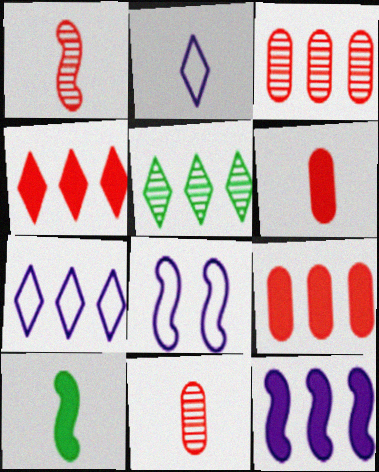[[2, 10, 11], 
[4, 5, 7], 
[5, 6, 8]]